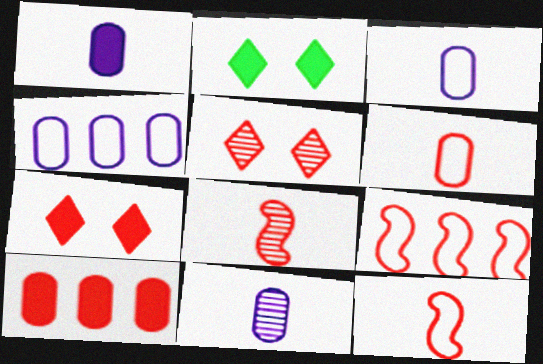[[1, 3, 11], 
[2, 4, 8], 
[2, 9, 11], 
[5, 10, 12]]